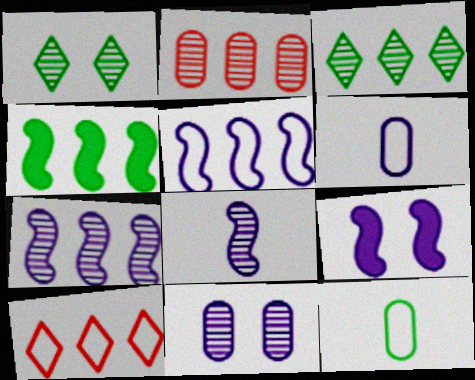[[1, 2, 8], 
[1, 4, 12], 
[2, 3, 7], 
[5, 8, 9]]